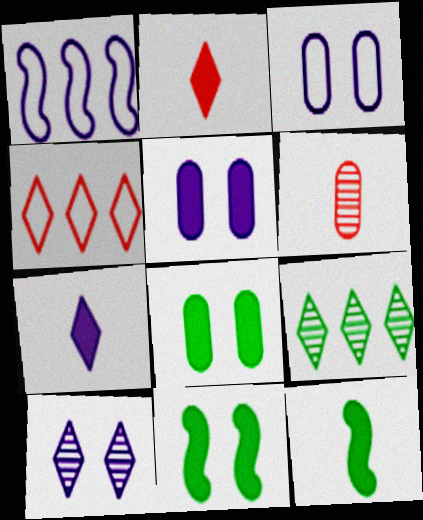[]